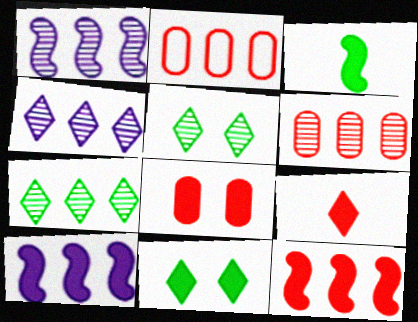[[1, 6, 7], 
[2, 7, 10], 
[8, 9, 12]]